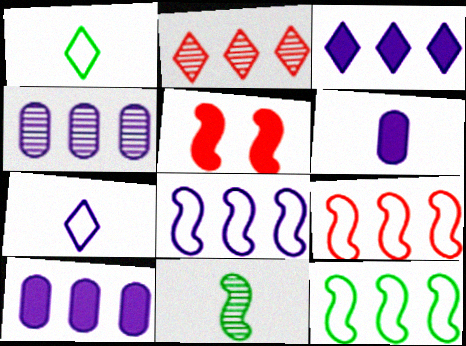[[1, 4, 5], 
[2, 10, 12], 
[3, 4, 8], 
[5, 8, 11], 
[8, 9, 12]]